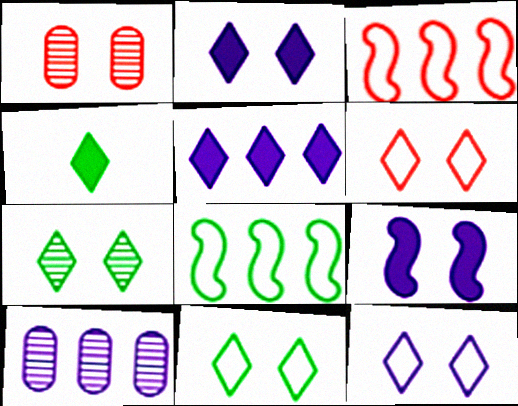[[1, 9, 11], 
[2, 6, 7], 
[6, 11, 12]]